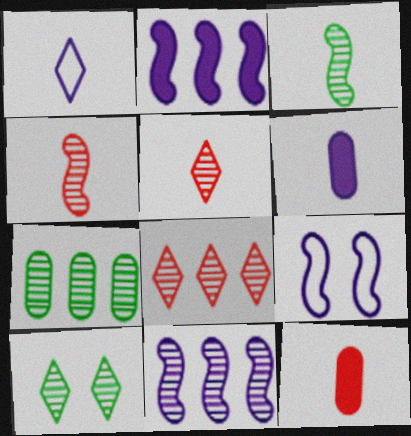[[1, 3, 12], 
[3, 7, 10], 
[7, 8, 11]]